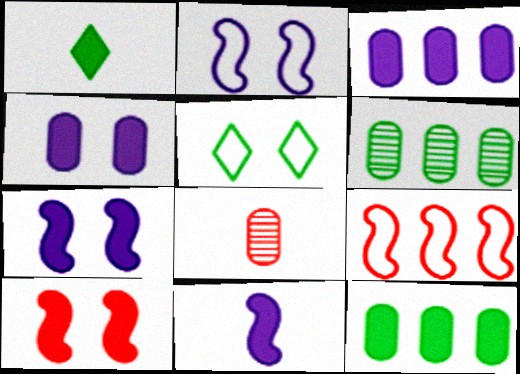[[1, 3, 10]]